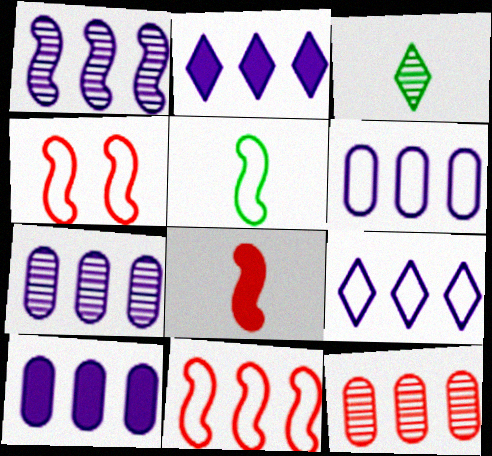[[1, 2, 6], 
[1, 9, 10], 
[3, 4, 10], 
[6, 7, 10]]